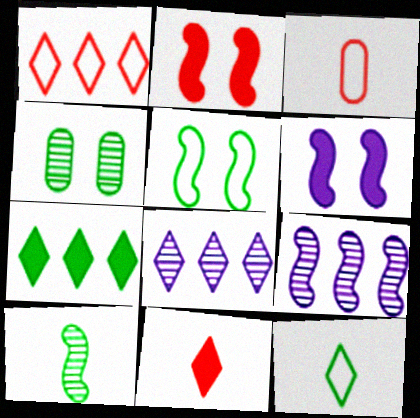[[1, 7, 8]]